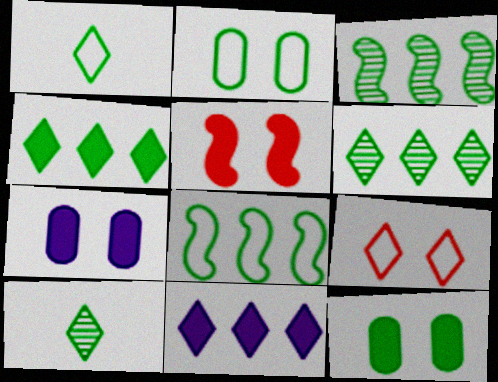[[1, 2, 8], 
[1, 3, 12], 
[8, 10, 12], 
[9, 10, 11]]